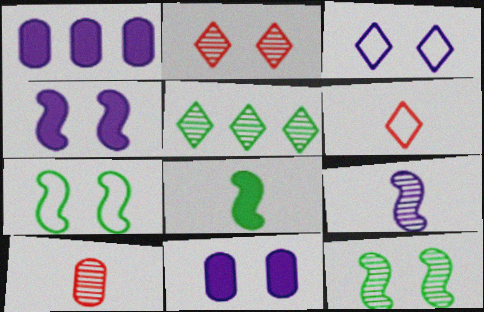[[1, 3, 9], 
[1, 6, 12], 
[2, 7, 11]]